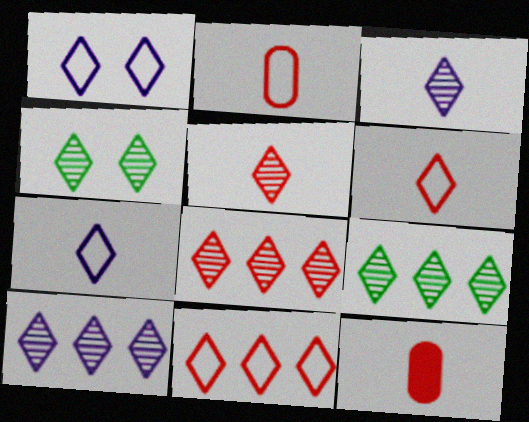[[3, 4, 8], 
[4, 5, 10], 
[8, 9, 10]]